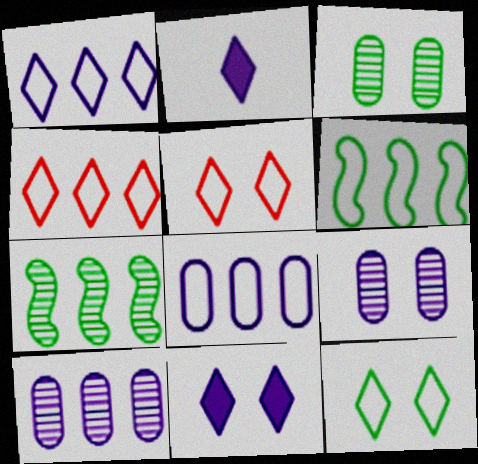[[4, 6, 8]]